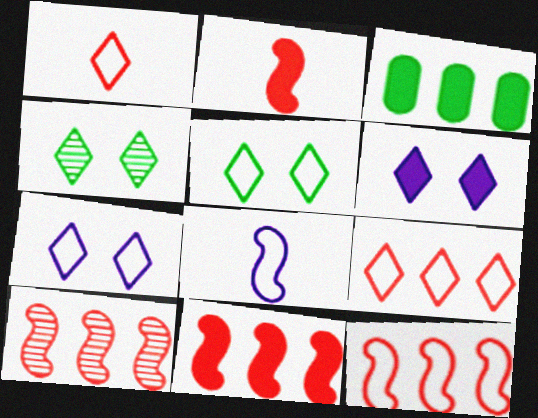[[2, 3, 6], 
[10, 11, 12]]